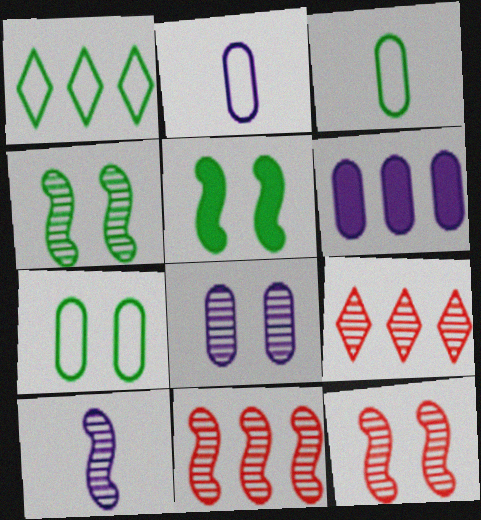[[1, 6, 11], 
[2, 5, 9], 
[2, 6, 8], 
[4, 10, 11]]